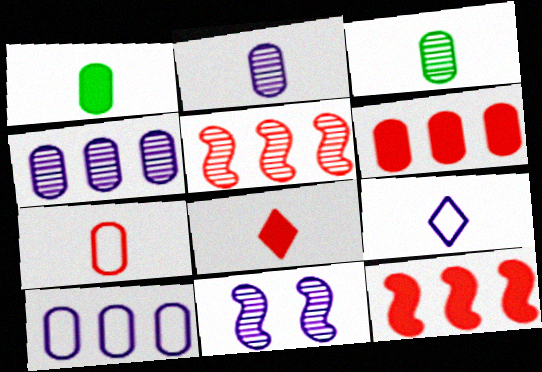[[1, 2, 7]]